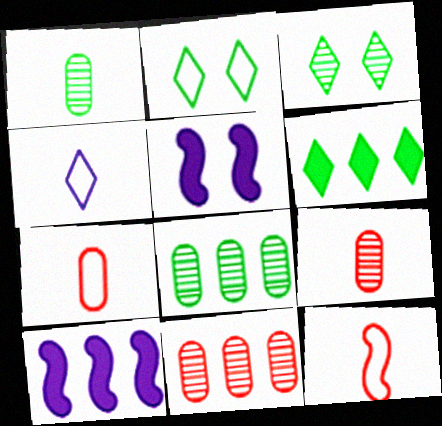[[2, 9, 10], 
[3, 7, 10]]